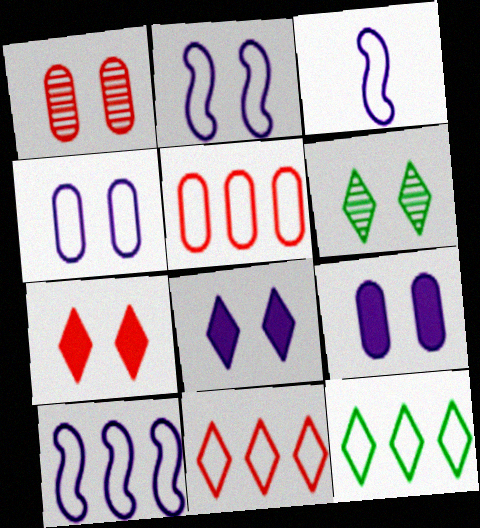[[2, 3, 10], 
[5, 10, 12]]